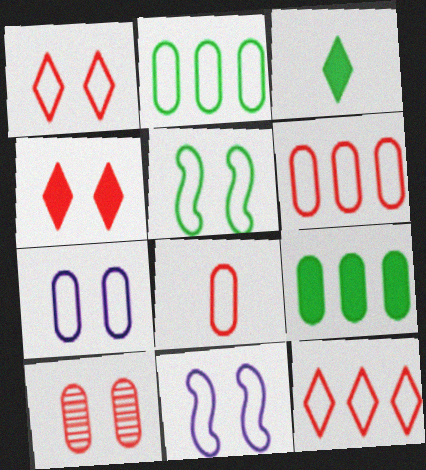[[1, 5, 7], 
[2, 7, 8]]